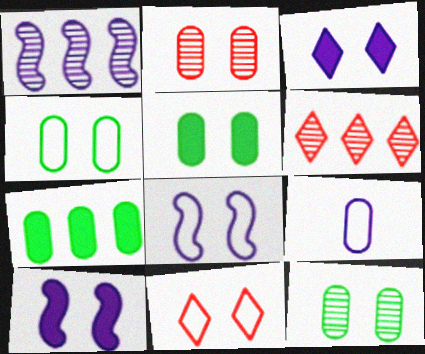[[1, 3, 9], 
[2, 7, 9], 
[4, 5, 12], 
[4, 8, 11], 
[10, 11, 12]]